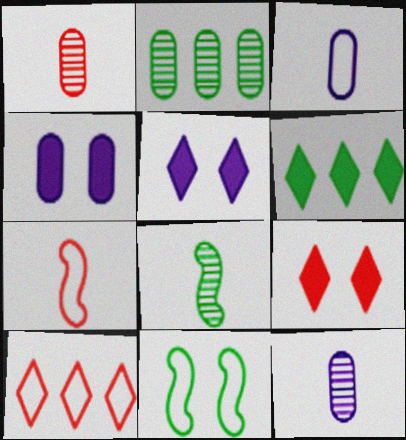[[2, 5, 7], 
[3, 10, 11], 
[4, 8, 10]]